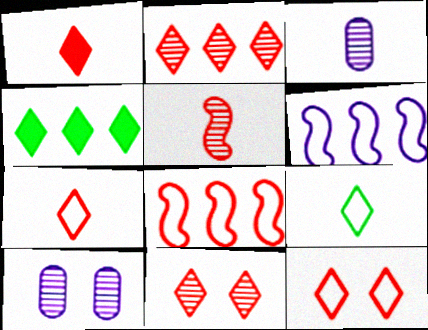[[1, 2, 12]]